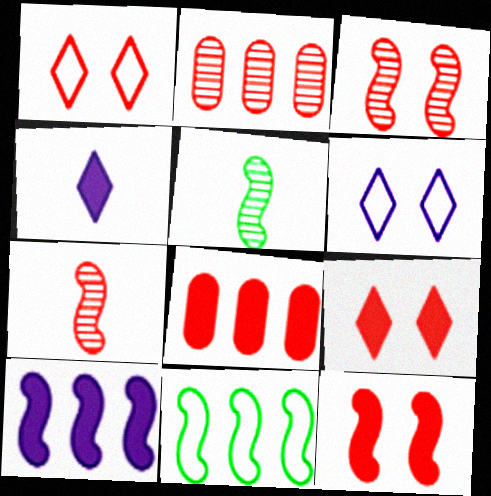[[1, 7, 8], 
[5, 6, 8]]